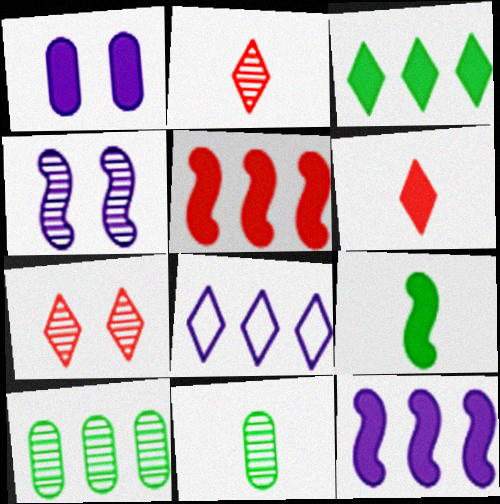[[2, 4, 10], 
[5, 8, 10]]